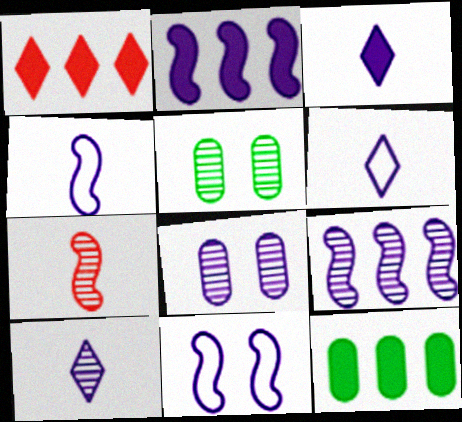[[1, 2, 12], 
[1, 4, 5], 
[2, 6, 8], 
[3, 6, 10], 
[8, 9, 10]]